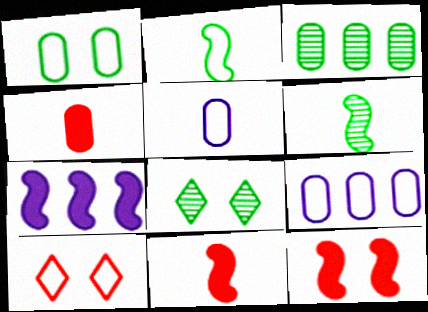[[2, 9, 10], 
[3, 6, 8], 
[8, 9, 11]]